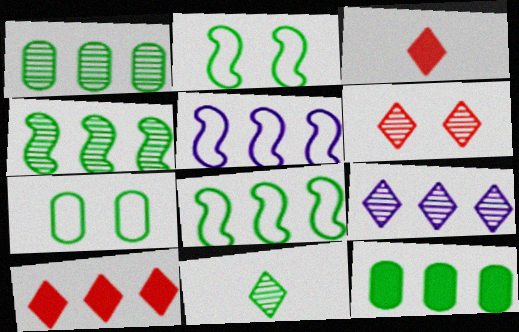[[1, 5, 10], 
[2, 11, 12], 
[6, 9, 11]]